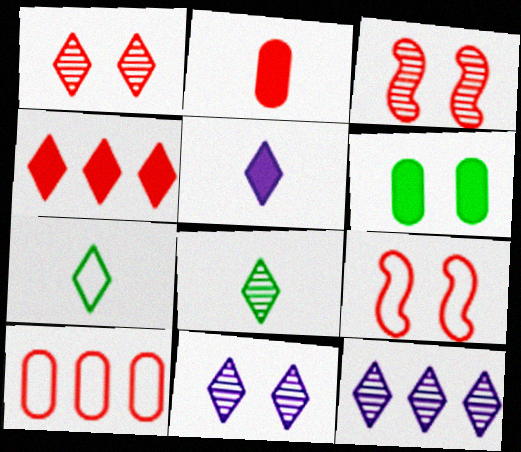[[1, 8, 12], 
[4, 7, 11], 
[6, 9, 11]]